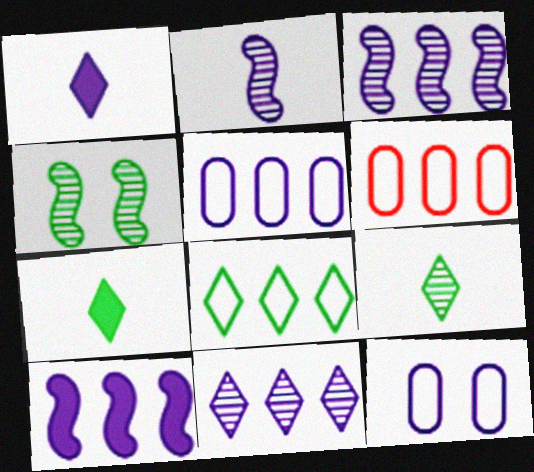[[1, 3, 12], 
[1, 4, 6], 
[5, 10, 11]]